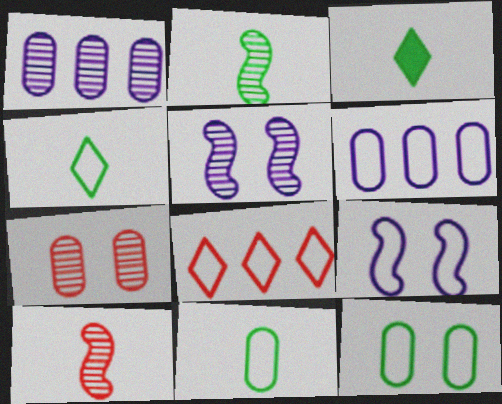[[2, 3, 11], 
[8, 9, 11]]